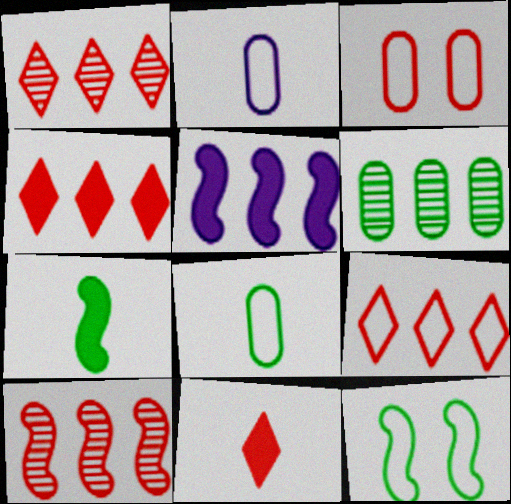[[1, 4, 9], 
[2, 9, 12], 
[3, 10, 11], 
[5, 6, 9]]